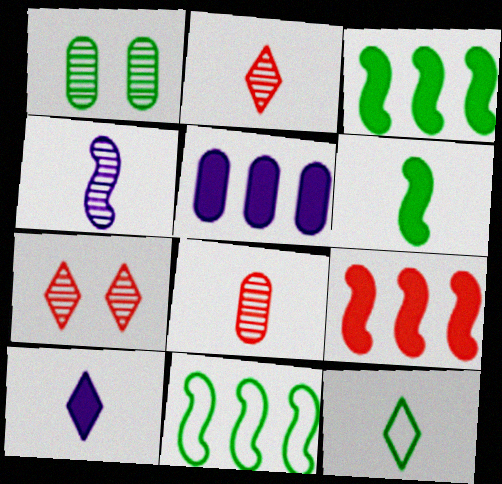[[1, 3, 12], 
[2, 10, 12]]